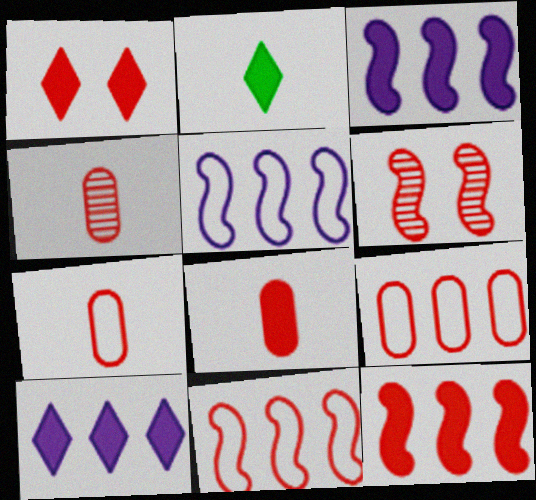[[1, 2, 10], 
[1, 4, 11], 
[1, 8, 12], 
[4, 7, 8]]